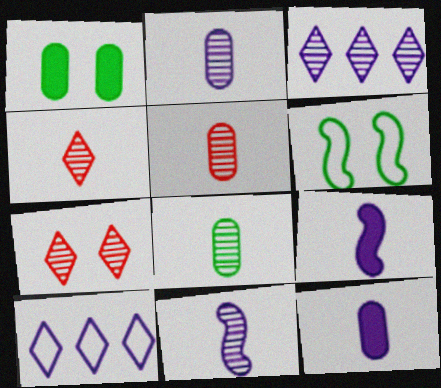[[2, 5, 8], 
[4, 8, 11]]